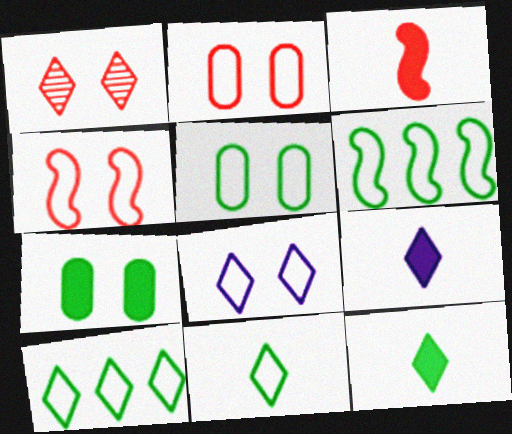[[1, 9, 10], 
[4, 5, 8], 
[5, 6, 11]]